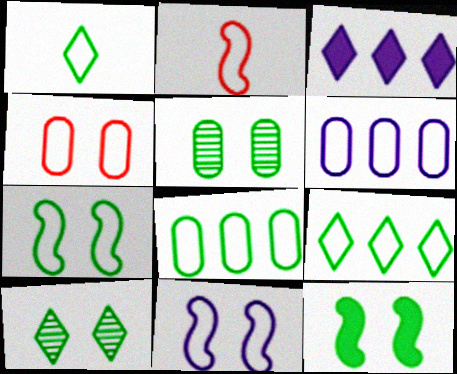[[1, 7, 8], 
[2, 3, 5]]